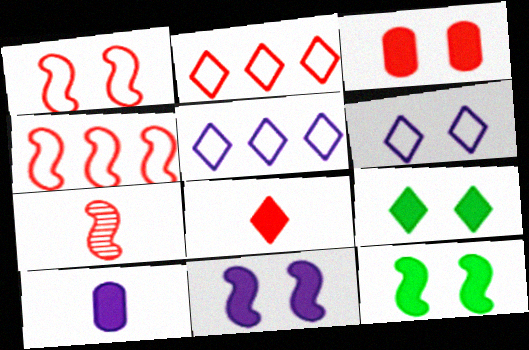[[2, 3, 7], 
[3, 9, 11]]